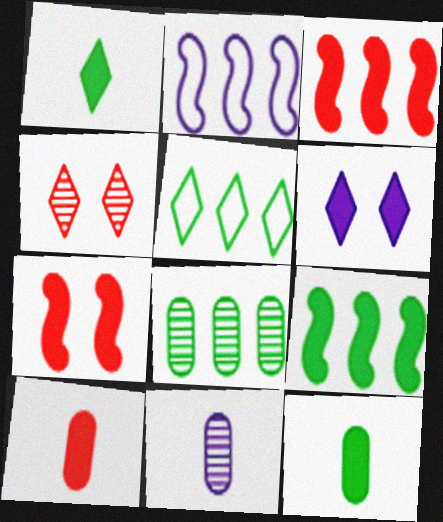[[2, 4, 12], 
[2, 6, 11], 
[3, 6, 12], 
[5, 7, 11], 
[5, 8, 9], 
[6, 9, 10]]